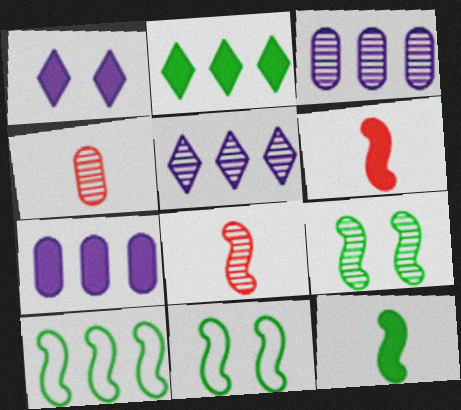[[1, 4, 10], 
[4, 5, 9], 
[9, 10, 12]]